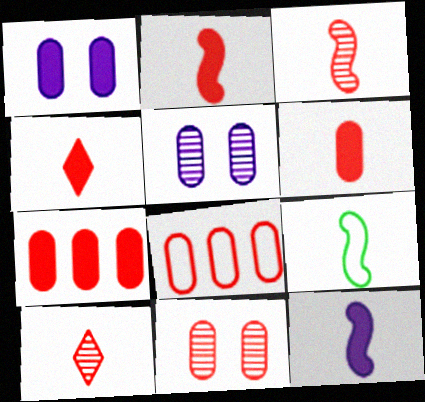[[2, 4, 6], 
[3, 9, 12], 
[6, 8, 11]]